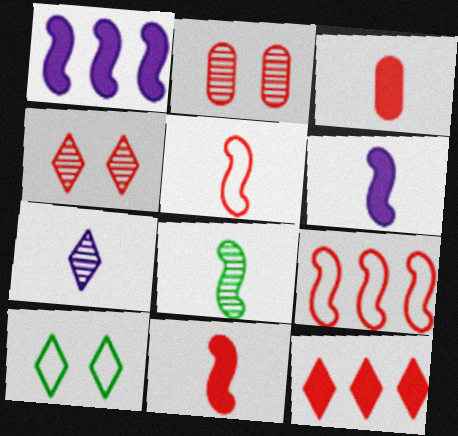[[2, 5, 12], 
[3, 4, 9], 
[5, 6, 8], 
[7, 10, 12]]